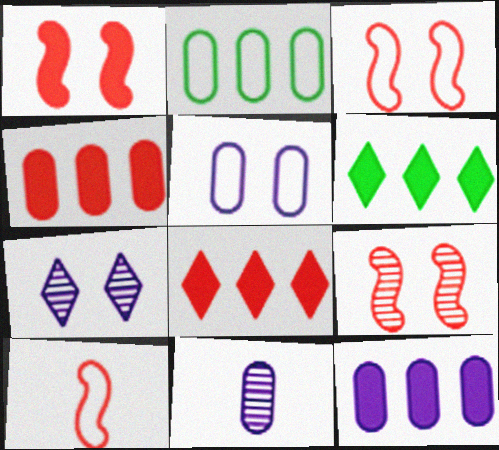[[1, 3, 9], 
[3, 6, 11], 
[5, 11, 12]]